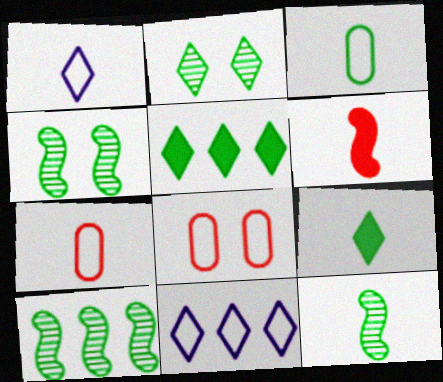[[3, 4, 5], 
[3, 9, 12], 
[4, 10, 12]]